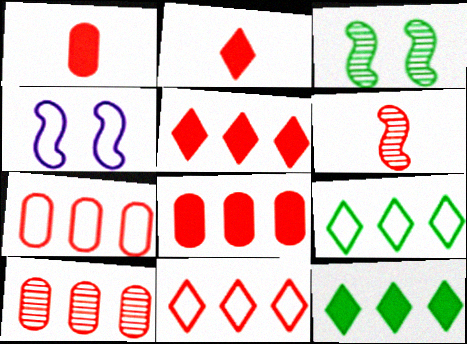[[7, 8, 10]]